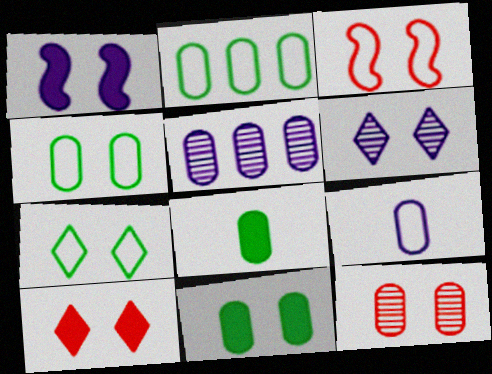[[1, 7, 12], 
[1, 10, 11], 
[3, 6, 11], 
[3, 10, 12], 
[6, 7, 10]]